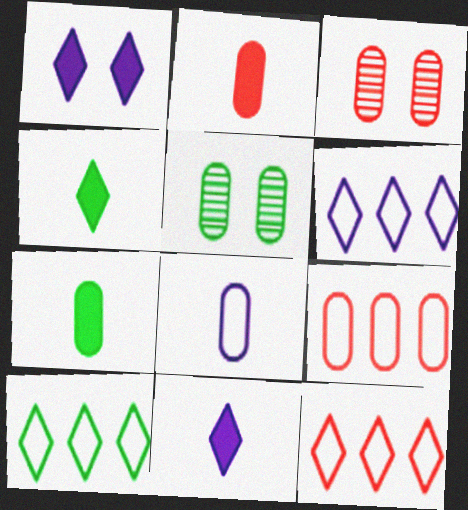[[2, 3, 9], 
[6, 10, 12]]